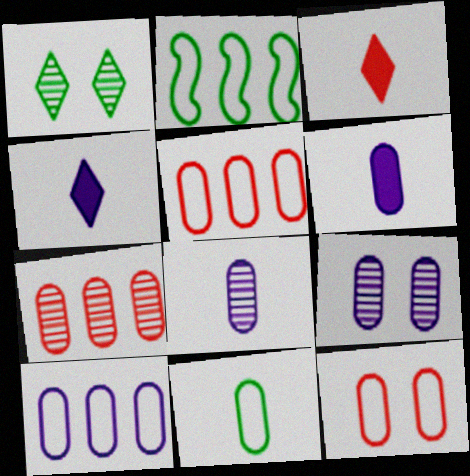[[2, 3, 9], 
[6, 9, 10], 
[10, 11, 12]]